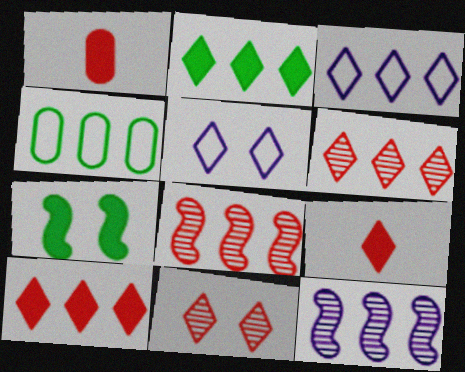[[2, 3, 6], 
[4, 10, 12]]